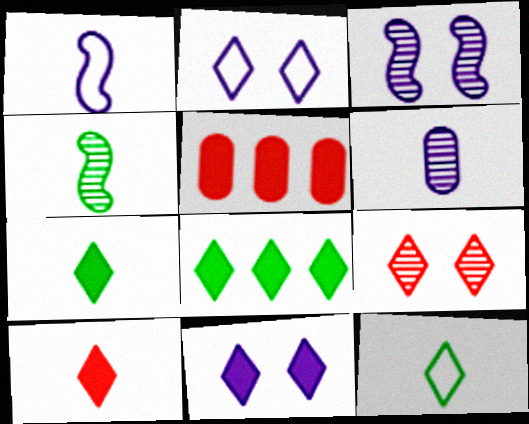[[2, 4, 5], 
[3, 5, 12], 
[8, 10, 11]]